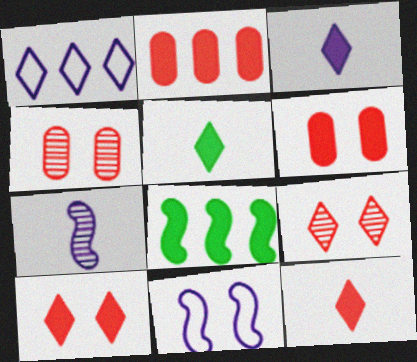[[1, 5, 9], 
[3, 5, 12], 
[3, 6, 8]]